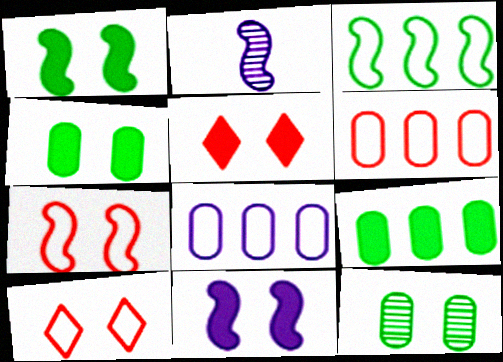[[2, 9, 10], 
[4, 5, 11], 
[10, 11, 12]]